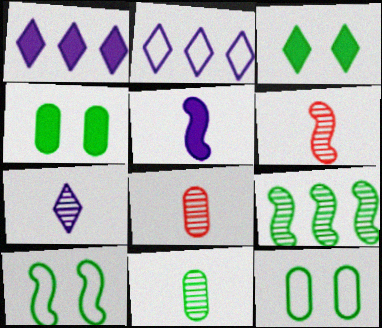[[1, 6, 12], 
[1, 8, 10], 
[2, 4, 6], 
[6, 7, 11]]